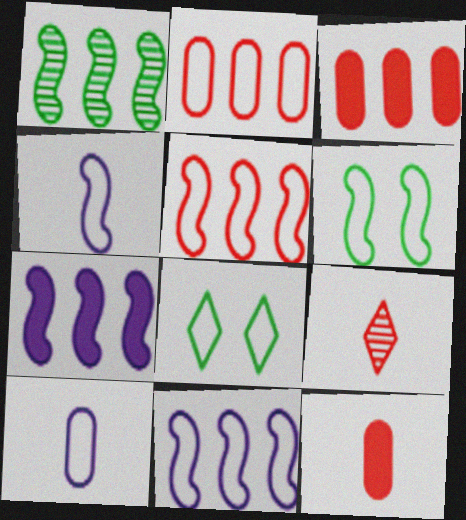[[1, 5, 7], 
[2, 4, 8], 
[4, 5, 6], 
[5, 8, 10]]